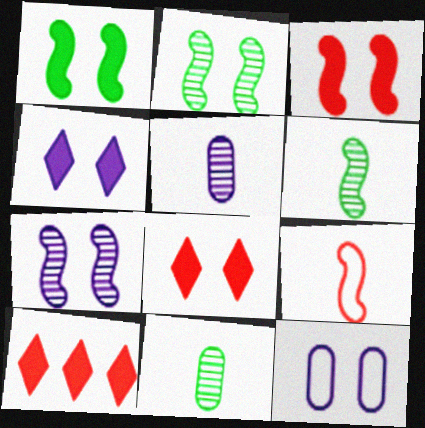[[2, 8, 12], 
[4, 7, 12], 
[6, 10, 12]]